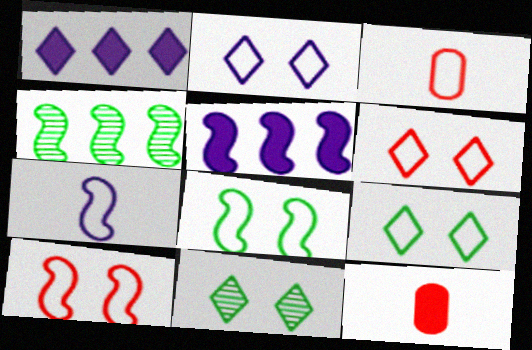[[2, 4, 12], 
[2, 6, 9], 
[3, 5, 11]]